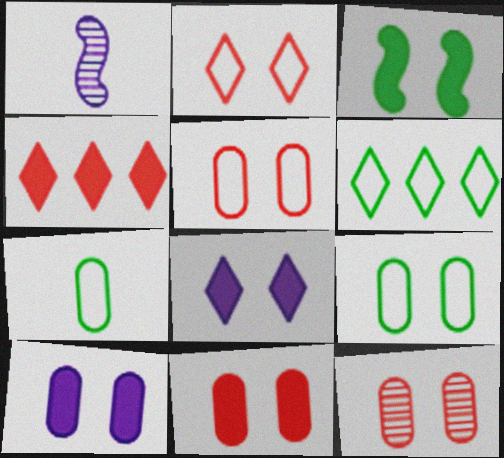[[1, 4, 9], 
[1, 6, 11], 
[3, 8, 11], 
[5, 11, 12], 
[9, 10, 12]]